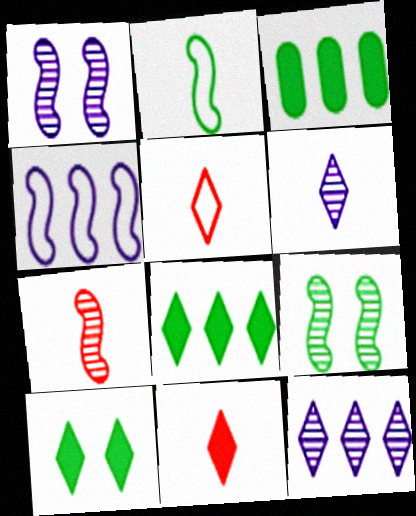[[1, 3, 5], 
[5, 10, 12]]